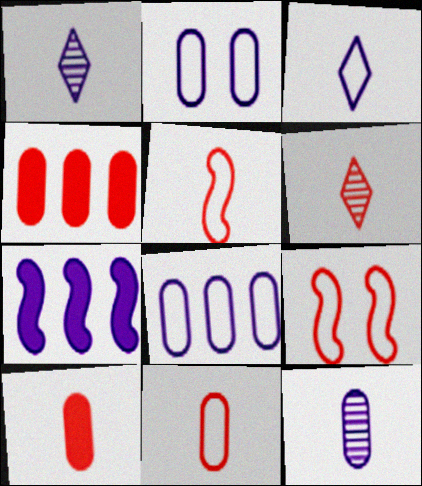[[1, 2, 7], 
[4, 6, 9], 
[5, 6, 10]]